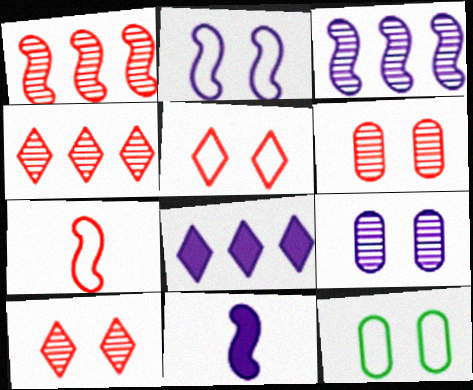[[2, 3, 11], 
[2, 5, 12], 
[4, 11, 12]]